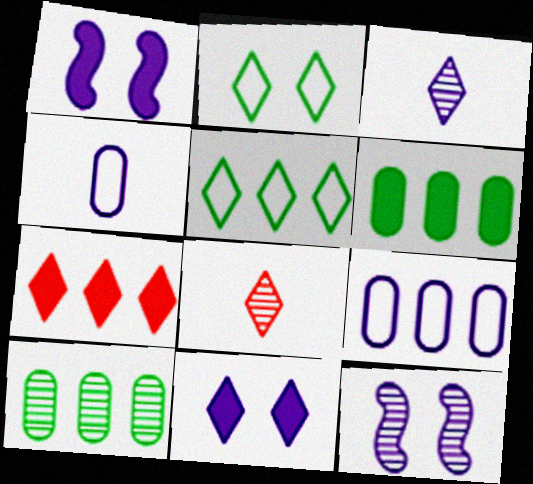[[1, 3, 9], 
[2, 3, 7], 
[5, 8, 11], 
[8, 10, 12]]